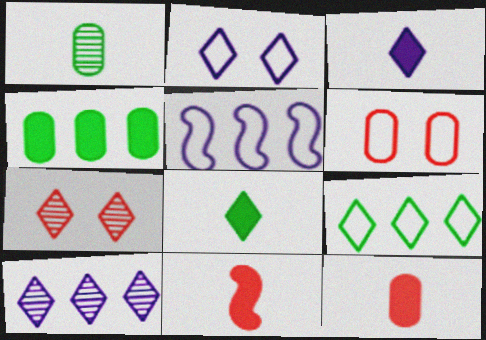[[2, 3, 10], 
[3, 7, 9]]